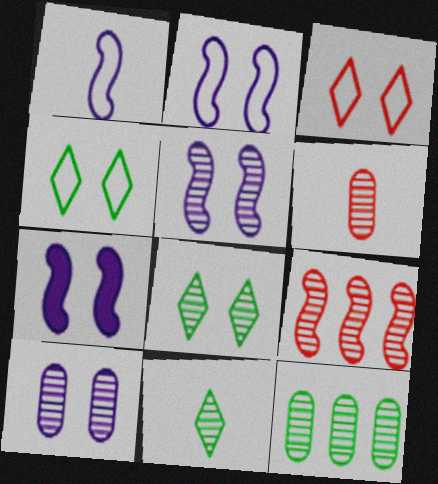[[2, 5, 7], 
[6, 10, 12], 
[9, 10, 11]]